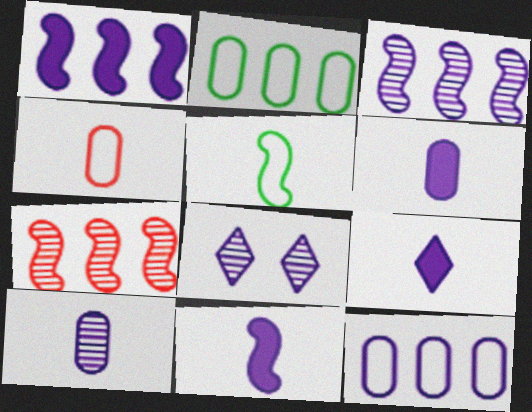[[3, 8, 10], 
[6, 9, 11], 
[8, 11, 12]]